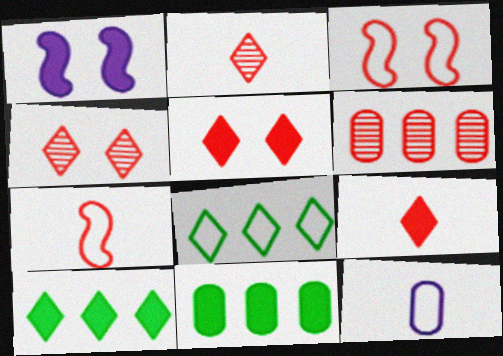[[1, 9, 11], 
[3, 6, 9], 
[3, 8, 12], 
[5, 6, 7]]